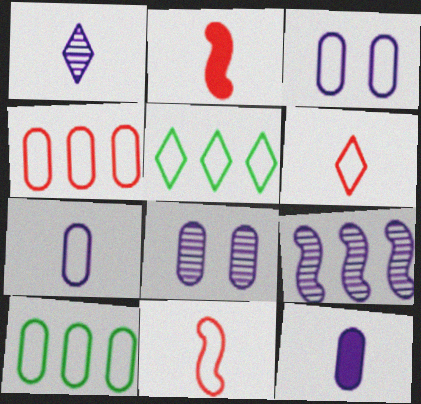[[1, 8, 9], 
[2, 5, 8], 
[3, 5, 11]]